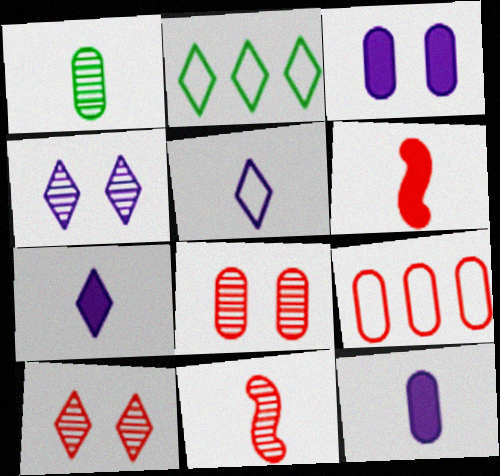[[1, 3, 9], 
[1, 5, 6], 
[2, 3, 11], 
[2, 7, 10], 
[6, 9, 10]]